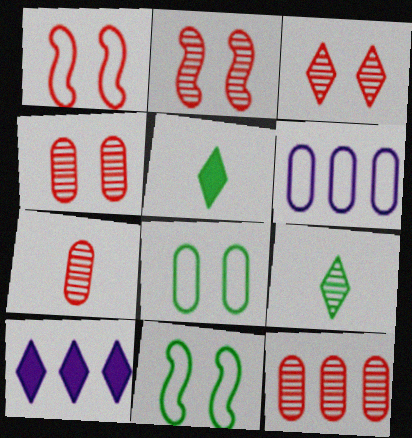[[2, 3, 4], 
[2, 5, 6], 
[4, 7, 12], 
[7, 10, 11]]